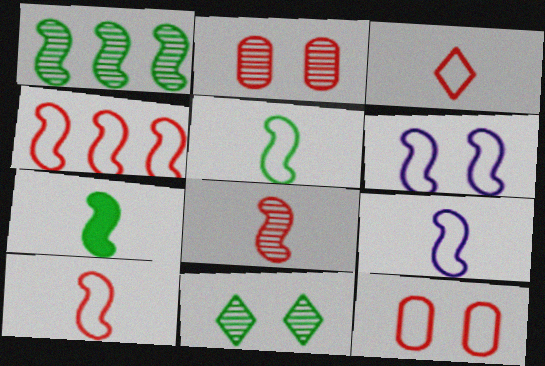[[3, 4, 12], 
[4, 5, 6], 
[5, 9, 10], 
[7, 8, 9]]